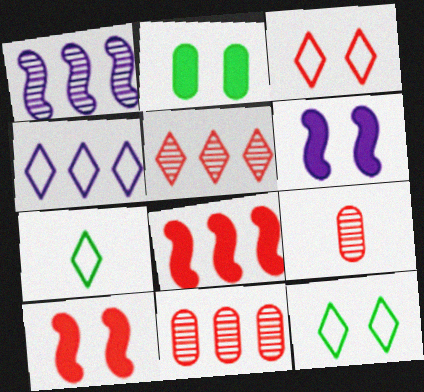[[3, 4, 7], 
[3, 8, 9], 
[6, 7, 11]]